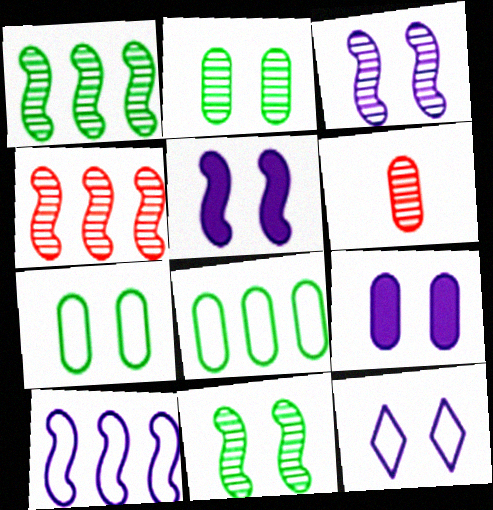[[3, 9, 12], 
[6, 8, 9]]